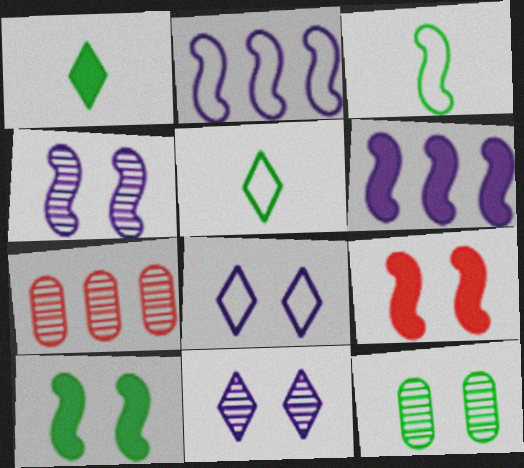[[8, 9, 12]]